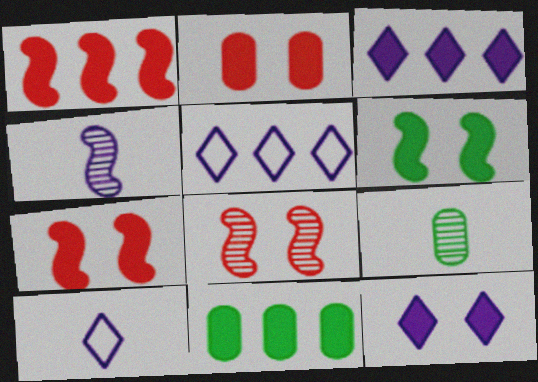[[1, 3, 11], 
[2, 6, 12], 
[5, 7, 9], 
[8, 10, 11]]